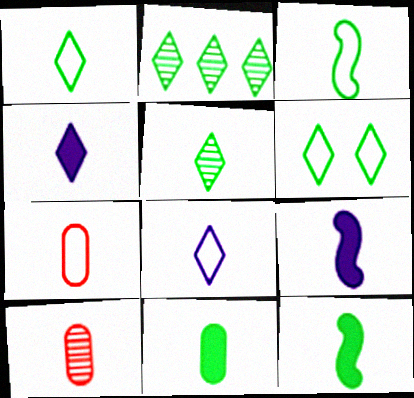[[1, 9, 10], 
[3, 4, 10], 
[3, 5, 11], 
[3, 7, 8], 
[5, 7, 9], 
[8, 10, 12]]